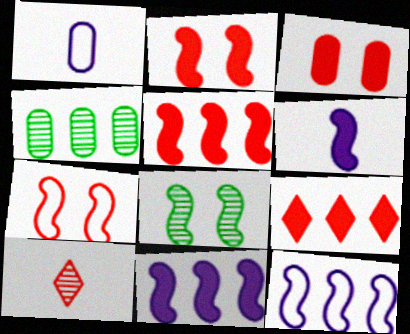[[1, 3, 4], 
[1, 8, 9], 
[4, 9, 12]]